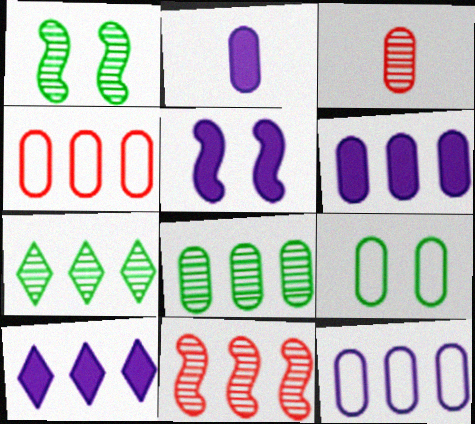[[2, 5, 10], 
[3, 6, 9], 
[4, 6, 8]]